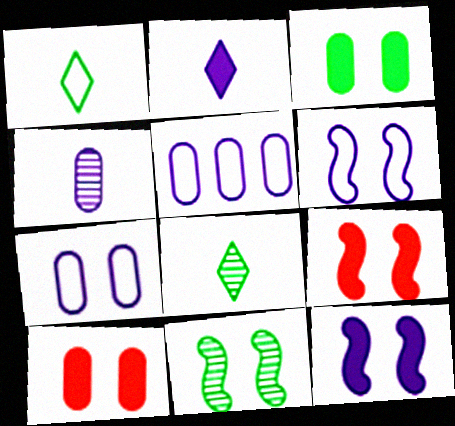[[5, 8, 9], 
[6, 9, 11]]